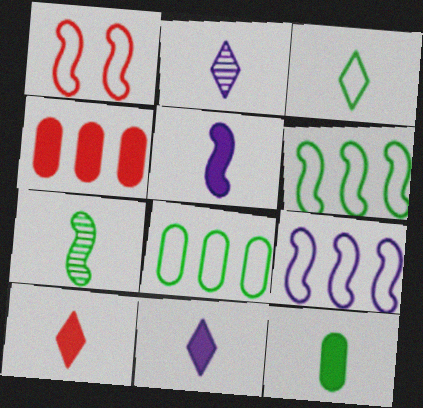[[2, 3, 10], 
[3, 7, 12], 
[5, 10, 12]]